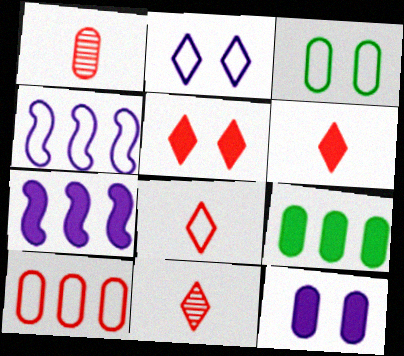[[3, 4, 8], 
[3, 7, 11], 
[6, 8, 11]]